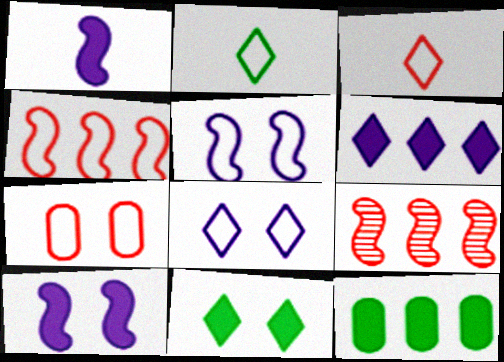[[3, 4, 7]]